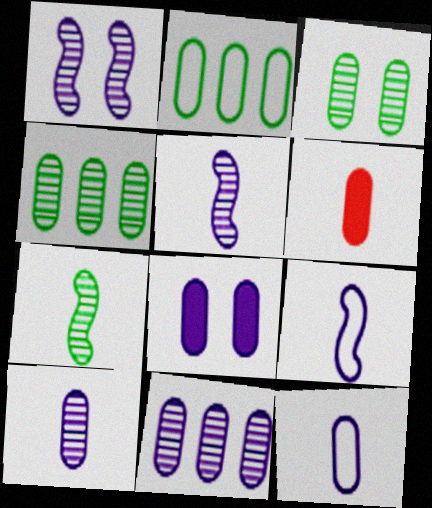[[8, 11, 12]]